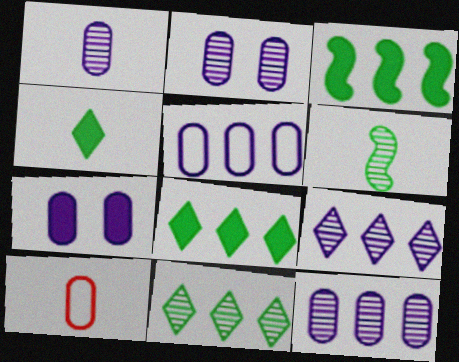[[1, 2, 12], 
[1, 5, 7]]